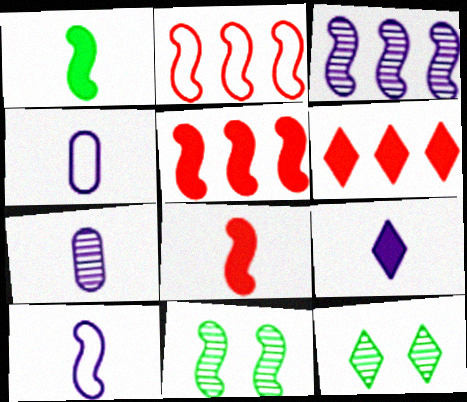[[4, 5, 12], 
[4, 6, 11], 
[5, 10, 11], 
[7, 9, 10]]